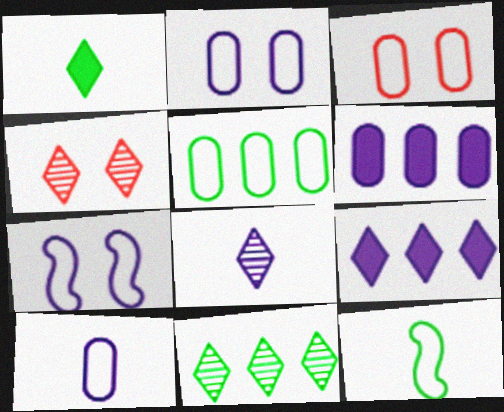[[3, 5, 10], 
[4, 6, 12], 
[4, 8, 11], 
[6, 7, 8]]